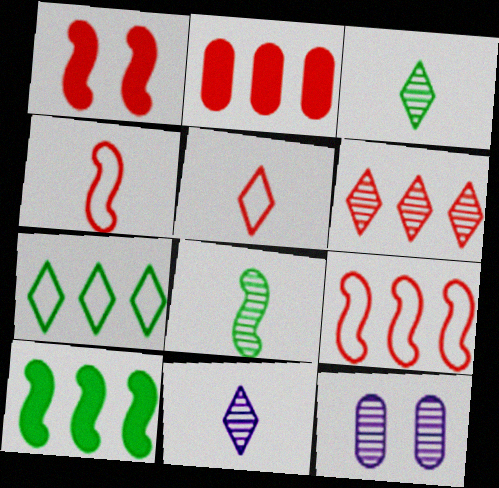[[2, 6, 9], 
[5, 10, 12], 
[6, 8, 12]]